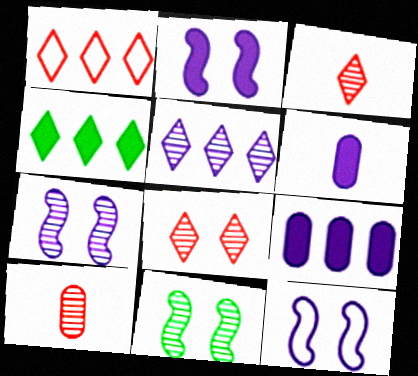[[1, 4, 5], 
[1, 6, 11], 
[2, 7, 12], 
[4, 10, 12], 
[5, 6, 12], 
[5, 10, 11]]